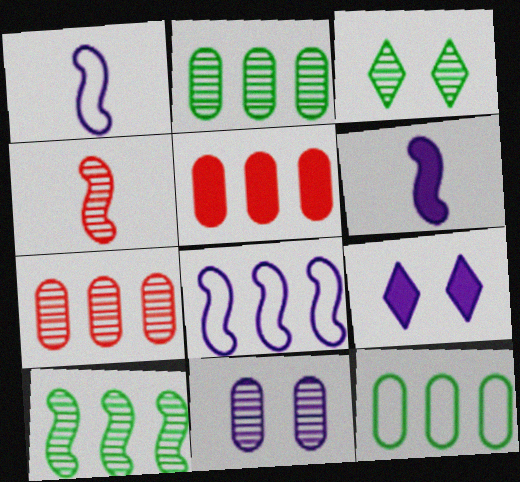[[1, 3, 5], 
[4, 9, 12]]